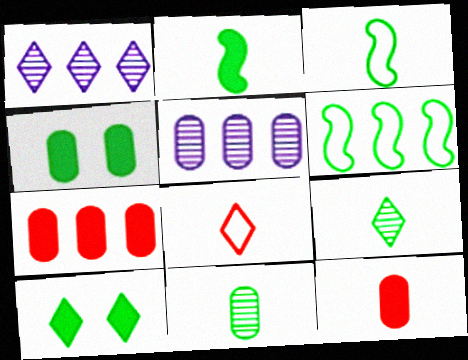[[1, 6, 7], 
[1, 8, 10], 
[4, 6, 9], 
[6, 10, 11]]